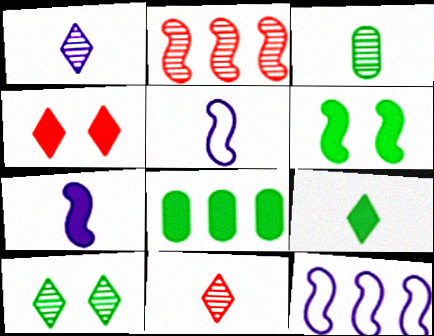[[2, 5, 6], 
[3, 4, 12], 
[4, 7, 8], 
[6, 8, 9]]